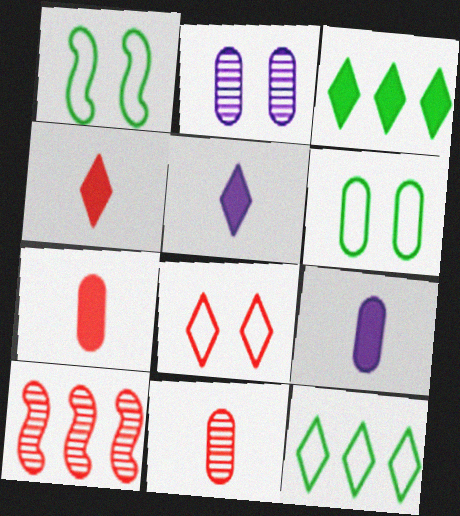[[5, 6, 10], 
[7, 8, 10]]